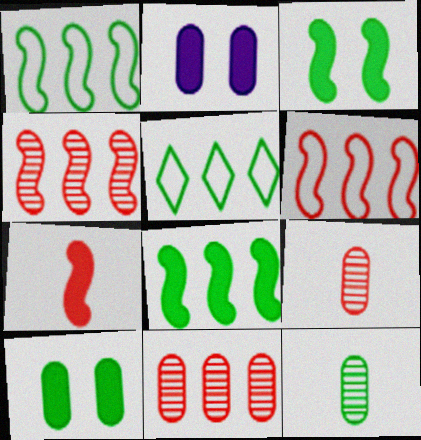[[3, 5, 12]]